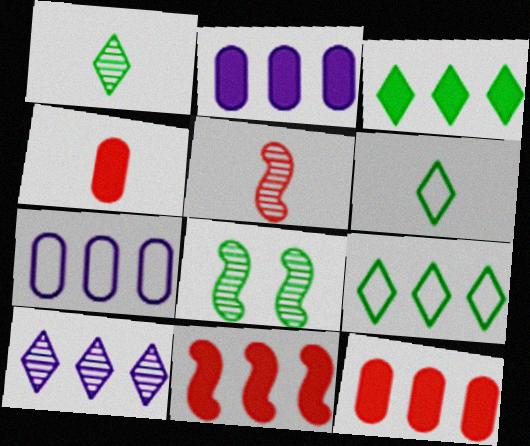[[2, 3, 11]]